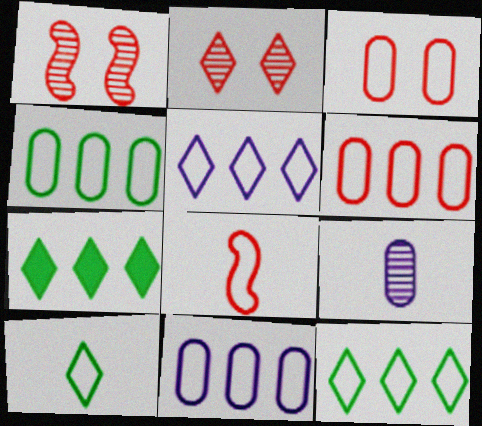[[4, 6, 11]]